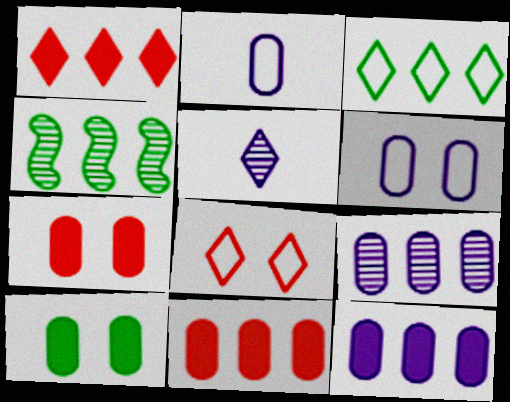[]